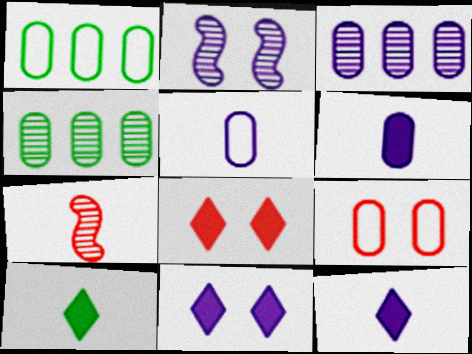[[1, 5, 9], 
[1, 7, 11], 
[4, 6, 9], 
[5, 7, 10]]